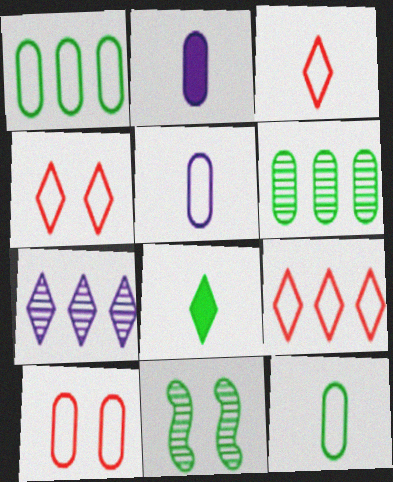[[1, 5, 10], 
[1, 8, 11], 
[2, 6, 10], 
[2, 9, 11], 
[3, 4, 9], 
[4, 7, 8]]